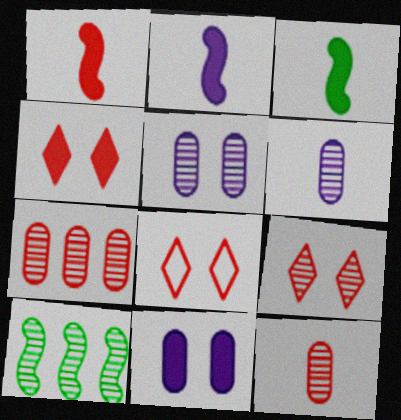[[1, 2, 3], 
[1, 7, 8], 
[4, 8, 9], 
[6, 9, 10]]